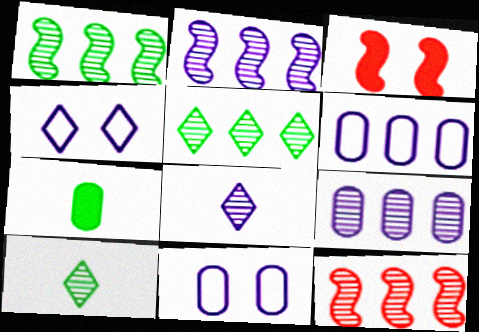[[1, 2, 12], 
[3, 6, 10], 
[4, 7, 12], 
[5, 9, 12]]